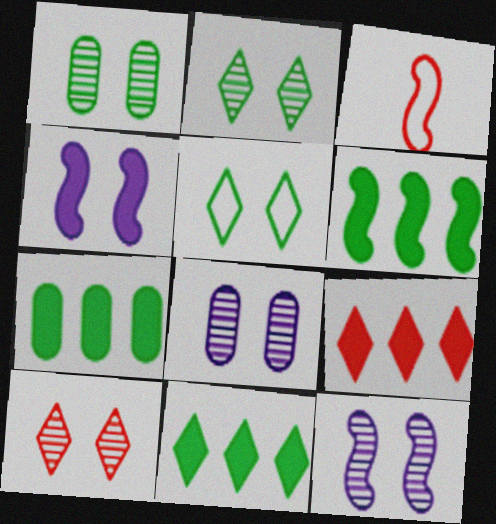[[1, 10, 12], 
[3, 6, 12], 
[3, 8, 11], 
[6, 7, 11]]